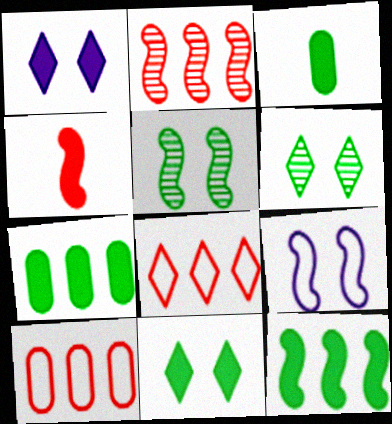[[1, 4, 7], 
[3, 11, 12]]